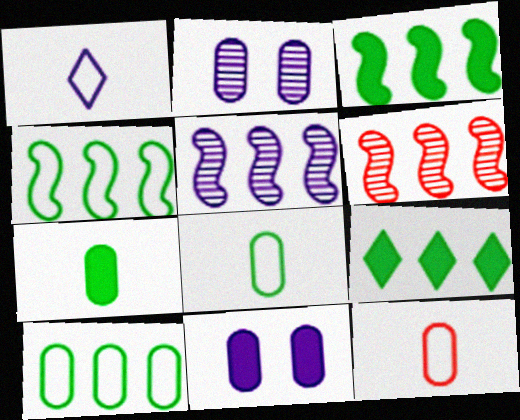[[1, 5, 11]]